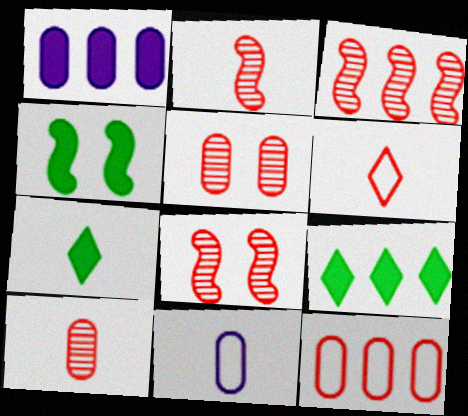[[2, 3, 8], 
[2, 7, 11], 
[8, 9, 11]]